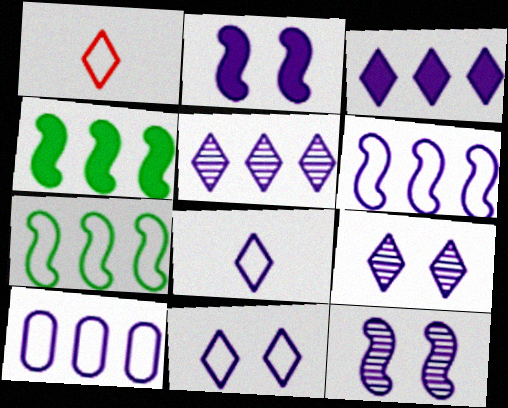[[3, 8, 9]]